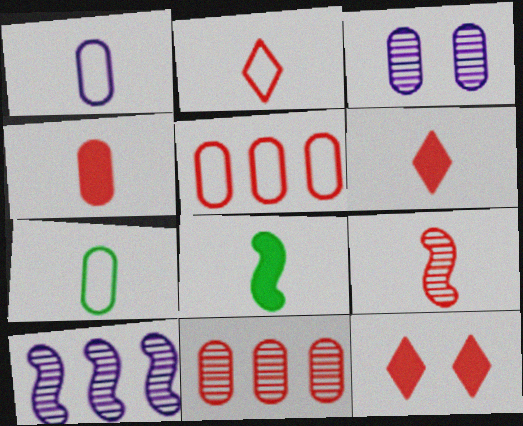[[2, 4, 9], 
[5, 9, 12], 
[7, 10, 12]]